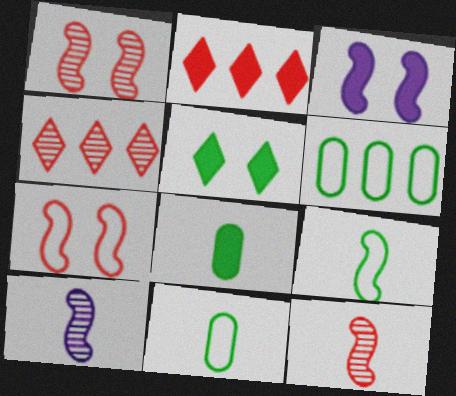[[2, 3, 8], 
[3, 4, 11]]